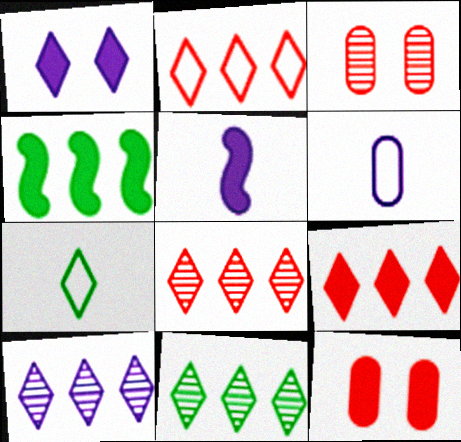[[1, 7, 8], 
[2, 8, 9], 
[8, 10, 11]]